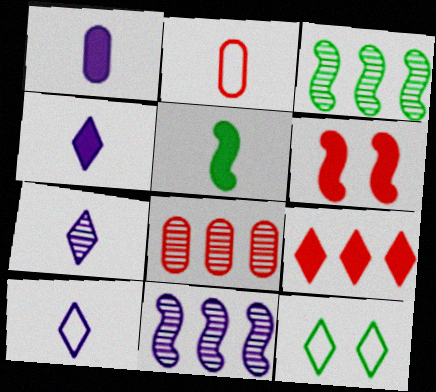[[2, 5, 7], 
[4, 7, 10], 
[7, 9, 12]]